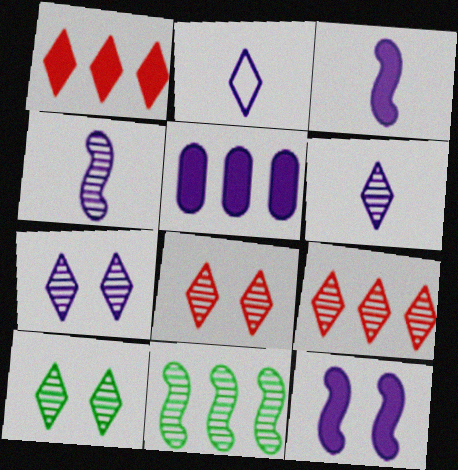[[1, 2, 10], 
[6, 9, 10], 
[7, 8, 10]]